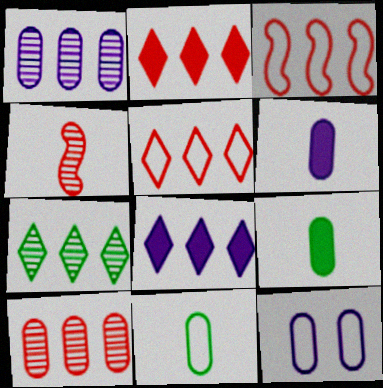[[1, 6, 12], 
[2, 3, 10], 
[5, 7, 8], 
[9, 10, 12]]